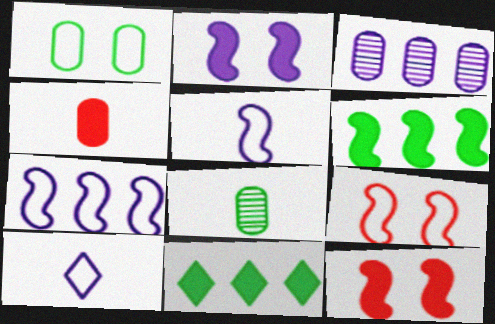[[1, 3, 4], 
[2, 3, 10], 
[2, 4, 11]]